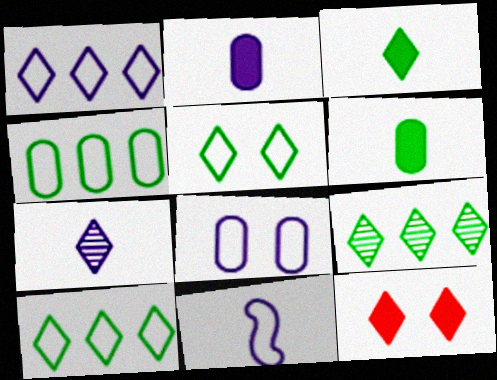[[1, 8, 11], 
[2, 7, 11], 
[3, 5, 9], 
[7, 10, 12]]